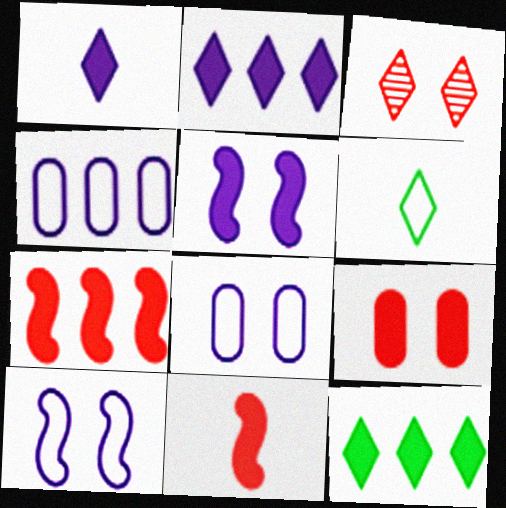[[2, 3, 6]]